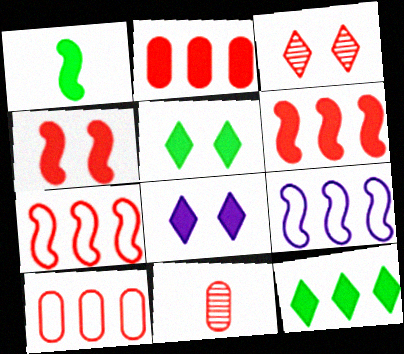[[1, 2, 8], 
[5, 9, 11]]